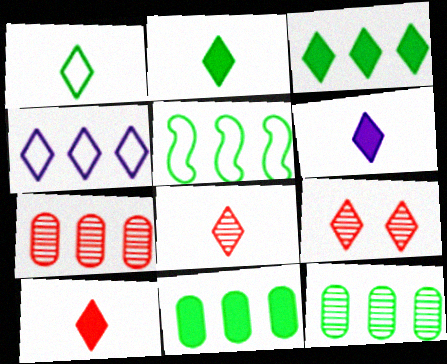[[1, 6, 8], 
[2, 4, 9], 
[2, 6, 10], 
[3, 5, 12]]